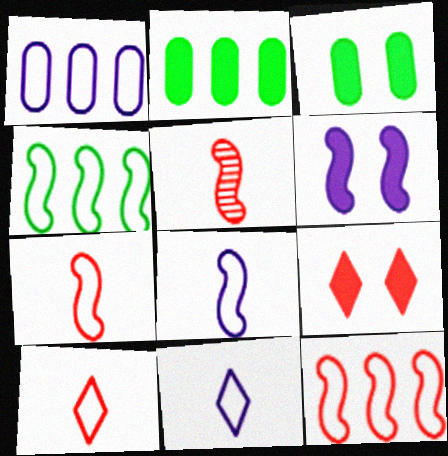[[3, 6, 9], 
[4, 5, 6]]